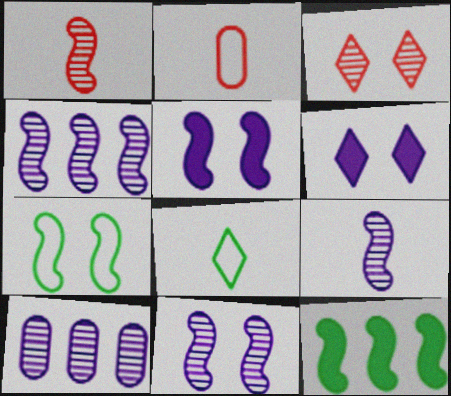[[4, 9, 11]]